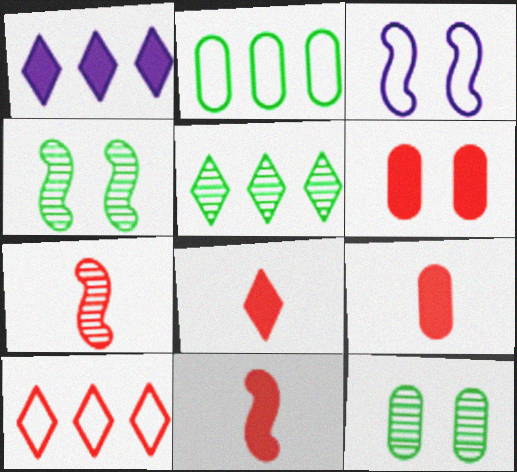[[1, 5, 10], 
[3, 5, 9], 
[6, 7, 10], 
[8, 9, 11]]